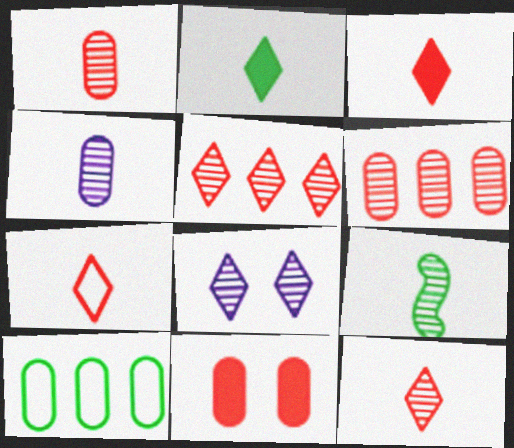[[3, 7, 12], 
[4, 9, 12], 
[4, 10, 11], 
[6, 8, 9]]